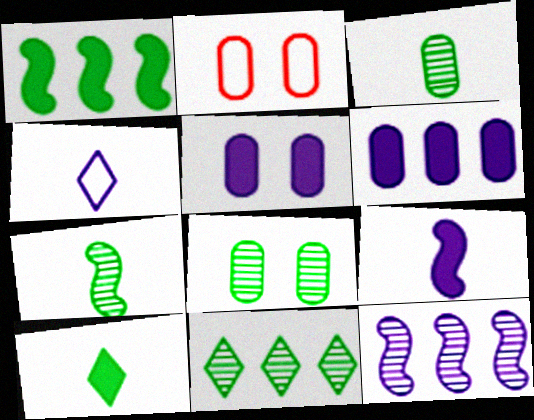[[2, 3, 6], 
[2, 5, 8], 
[2, 9, 11], 
[2, 10, 12], 
[4, 5, 12], 
[7, 8, 11]]